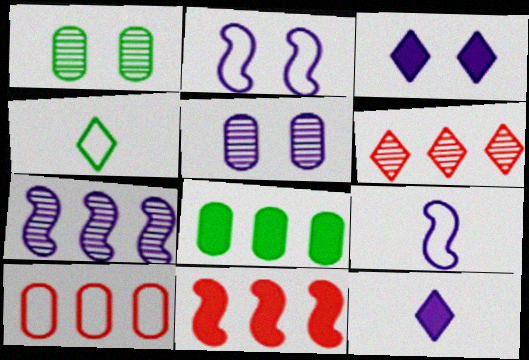[[2, 3, 5], 
[2, 4, 10], 
[3, 4, 6], 
[4, 5, 11], 
[6, 10, 11]]